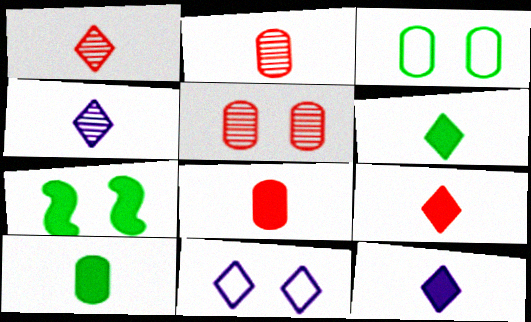[[5, 7, 11], 
[6, 9, 12]]